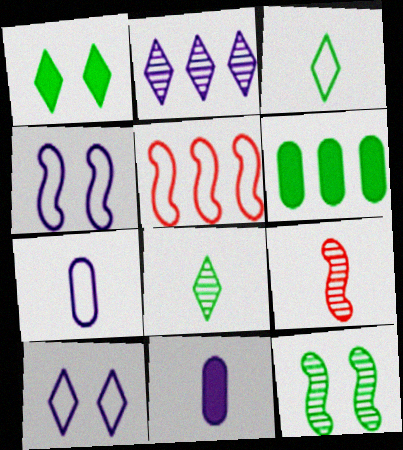[[2, 4, 11], 
[2, 5, 6], 
[3, 6, 12], 
[3, 9, 11], 
[6, 9, 10]]